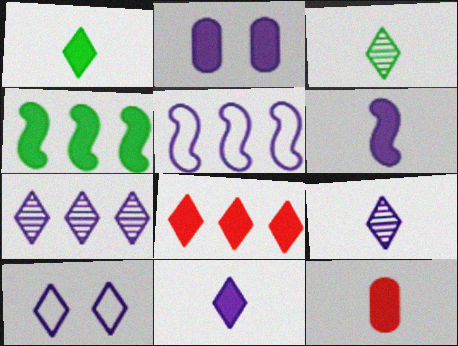[[1, 6, 12], 
[2, 5, 9], 
[3, 8, 10], 
[7, 10, 11]]